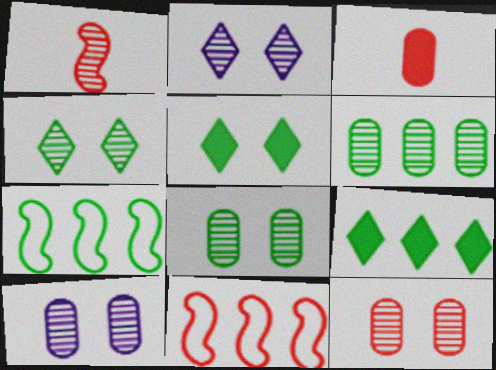[[1, 2, 6], 
[2, 3, 7], 
[6, 7, 9], 
[8, 10, 12]]